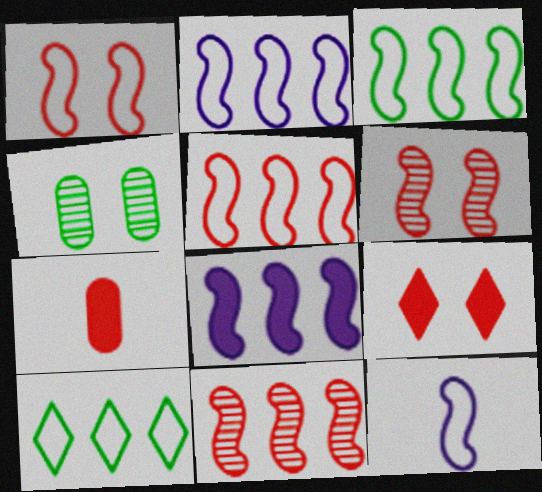[[1, 3, 12], 
[2, 3, 5], 
[3, 8, 11]]